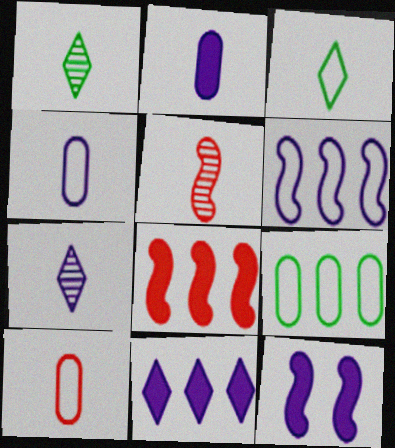[[2, 3, 5], 
[2, 11, 12]]